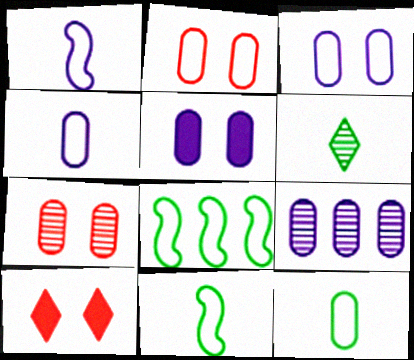[[4, 5, 9], 
[9, 10, 11]]